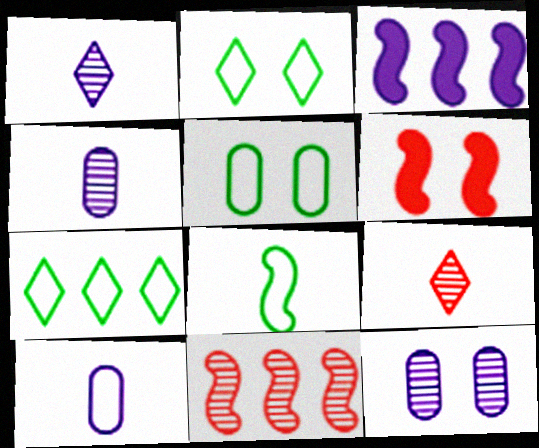[[2, 6, 12], 
[3, 5, 9], 
[4, 6, 7], 
[5, 7, 8]]